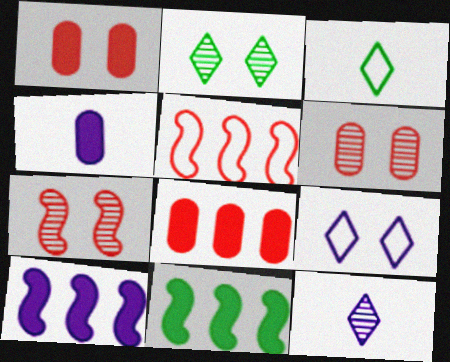[[2, 4, 5], 
[3, 6, 10]]